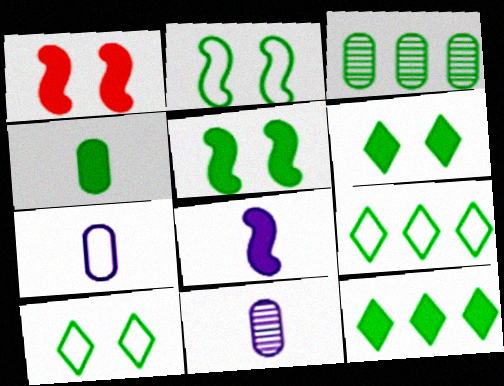[[1, 9, 11], 
[4, 5, 12]]